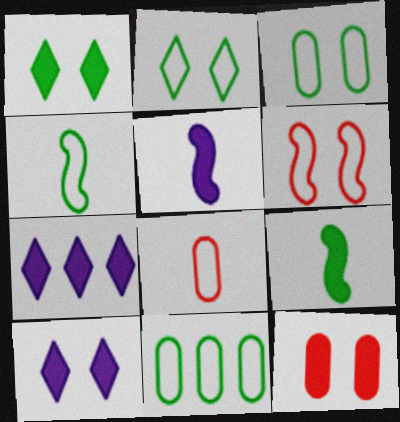[[2, 4, 11], 
[7, 9, 12]]